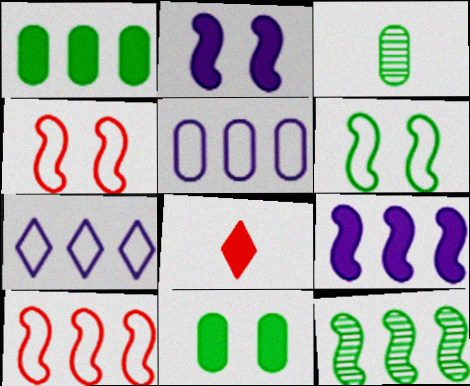[[1, 2, 8], 
[8, 9, 11], 
[9, 10, 12]]